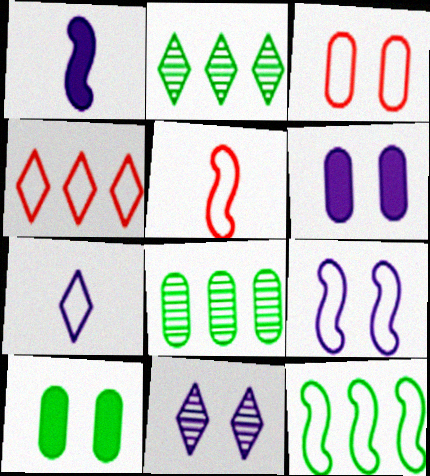[[1, 2, 3], 
[2, 5, 6], 
[3, 4, 5], 
[3, 7, 12], 
[5, 9, 12], 
[6, 9, 11]]